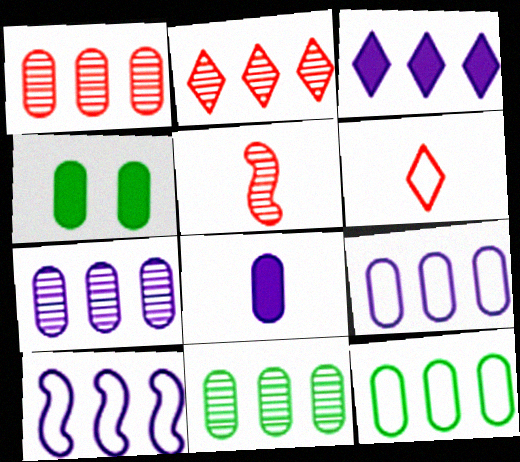[[1, 7, 11], 
[3, 7, 10]]